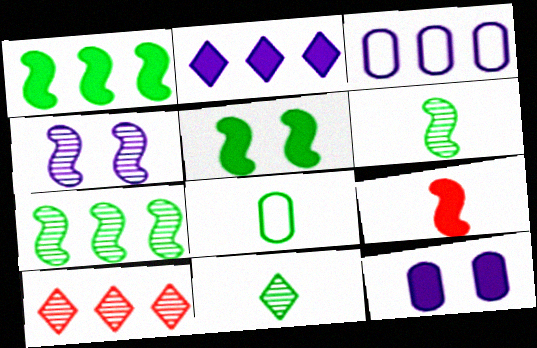[[1, 3, 10]]